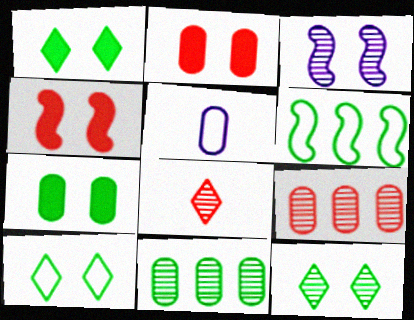[[1, 10, 12], 
[2, 3, 10], 
[2, 5, 11], 
[3, 8, 11], 
[5, 7, 9]]